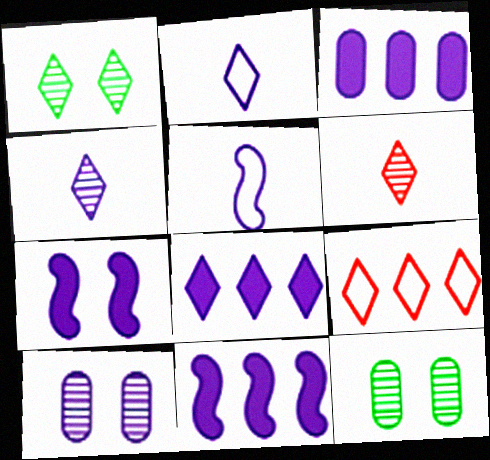[[2, 10, 11], 
[3, 8, 11], 
[5, 8, 10]]